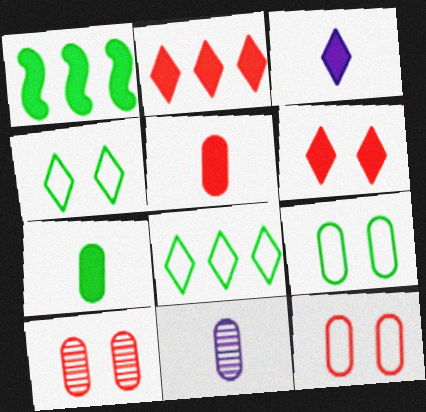[]